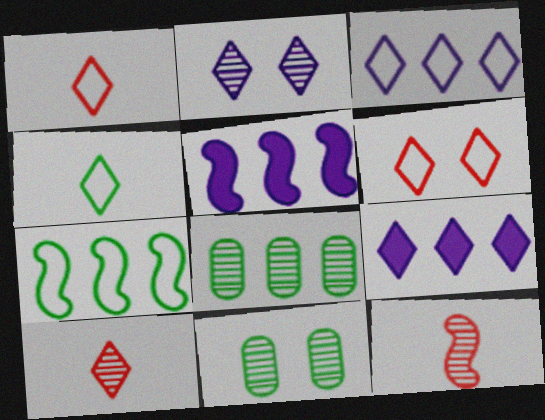[[1, 5, 11], 
[2, 8, 12], 
[3, 4, 6]]